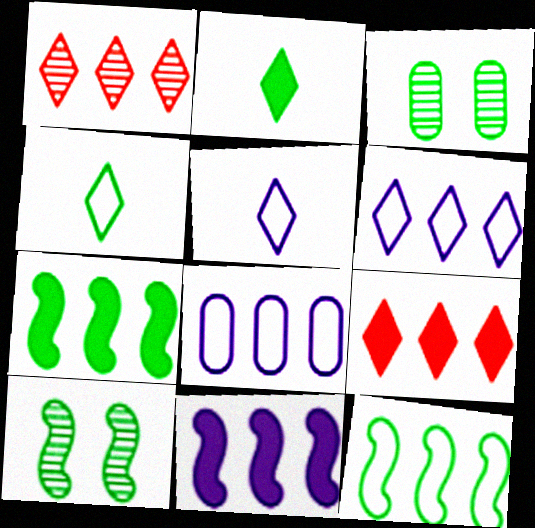[[1, 7, 8], 
[2, 3, 12], 
[3, 4, 7]]